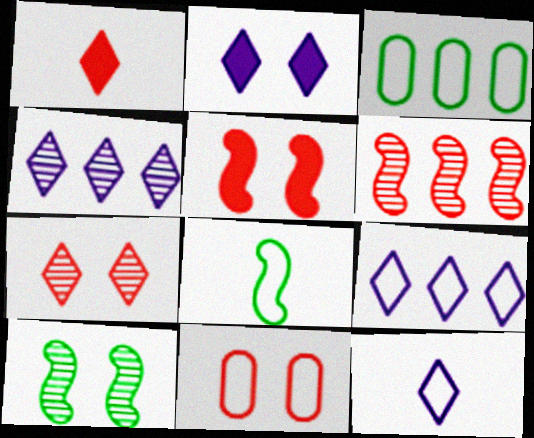[[1, 6, 11], 
[2, 4, 12], 
[2, 10, 11], 
[5, 7, 11], 
[8, 9, 11]]